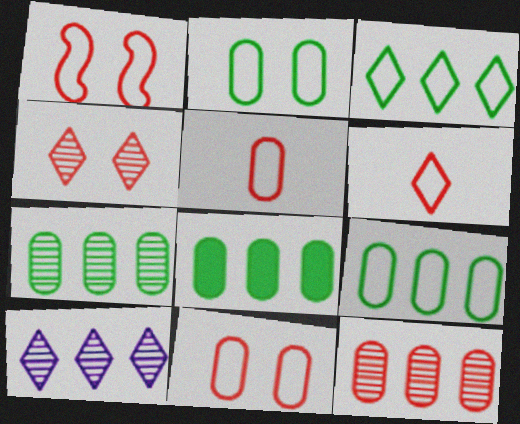[[7, 8, 9]]